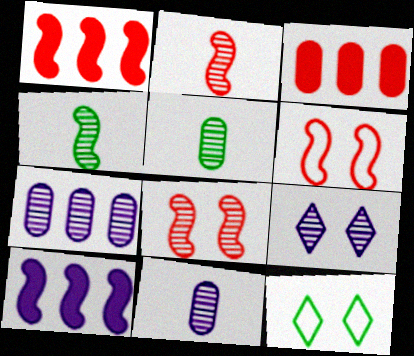[[1, 2, 6], 
[1, 11, 12], 
[4, 6, 10]]